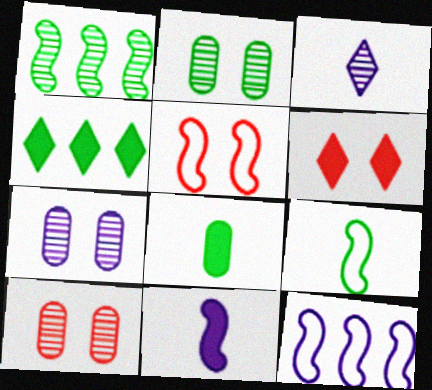[[1, 3, 10], 
[1, 5, 11], 
[2, 4, 9], 
[2, 7, 10], 
[5, 6, 10], 
[5, 9, 12]]